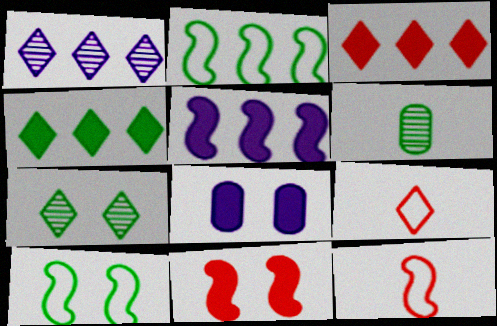[[4, 6, 10]]